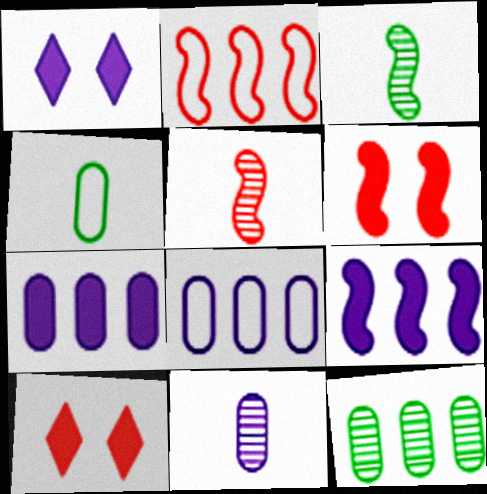[[2, 5, 6], 
[3, 8, 10]]